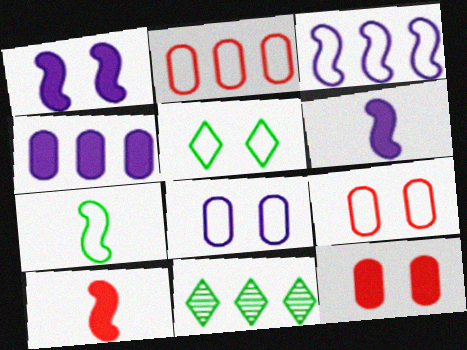[[6, 9, 11], 
[8, 10, 11]]